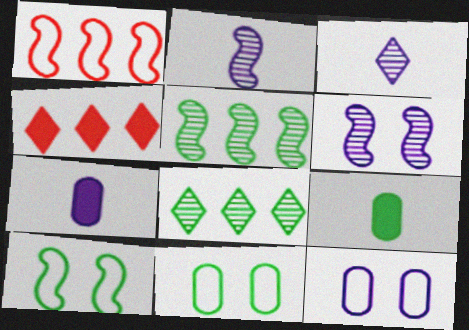[[2, 4, 11], 
[8, 9, 10]]